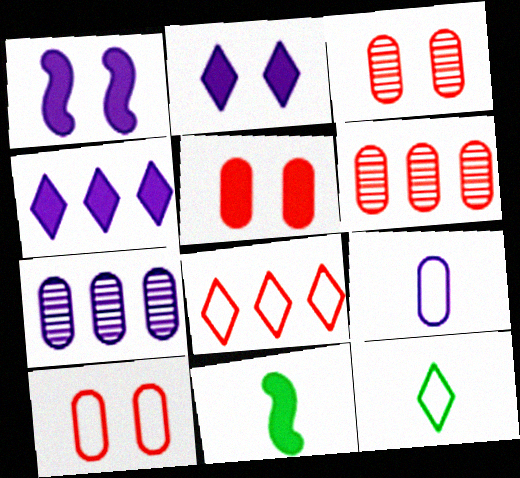[[1, 6, 12], 
[3, 5, 10], 
[4, 5, 11]]